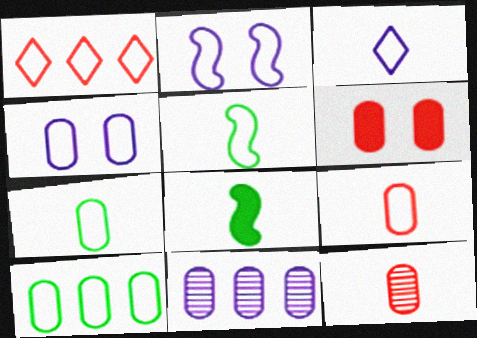[[1, 2, 7], 
[1, 4, 5], 
[3, 5, 9], 
[3, 8, 12], 
[4, 9, 10], 
[6, 7, 11]]